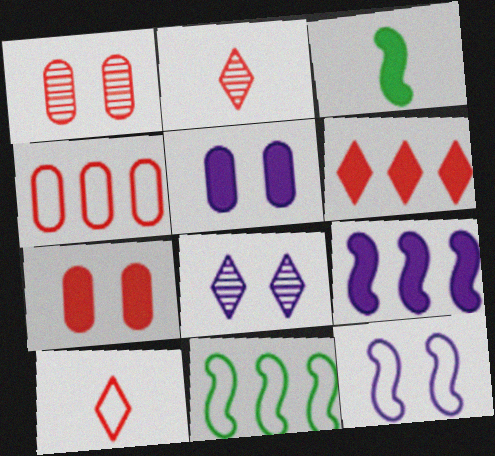[[2, 5, 11], 
[3, 4, 8], 
[3, 5, 6], 
[5, 8, 12]]